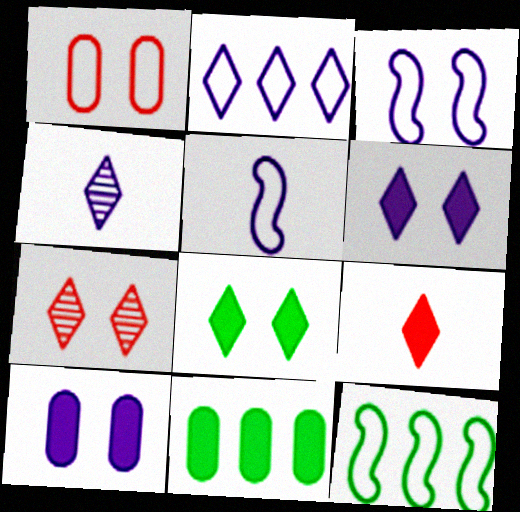[[2, 4, 6], 
[5, 7, 11]]